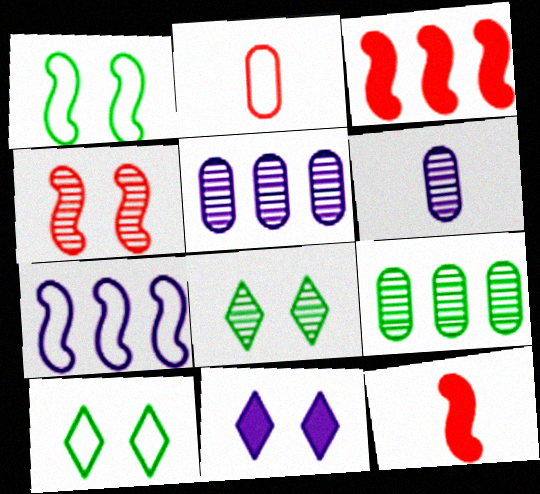[[2, 7, 10], 
[3, 6, 10], 
[5, 10, 12], 
[6, 7, 11]]